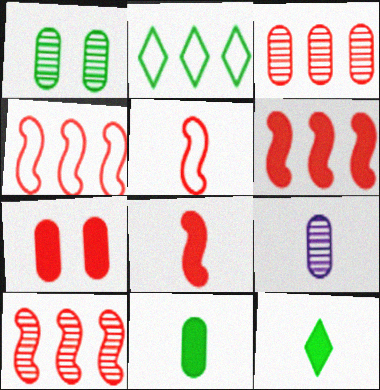[[1, 3, 9], 
[4, 6, 10], 
[5, 9, 12]]